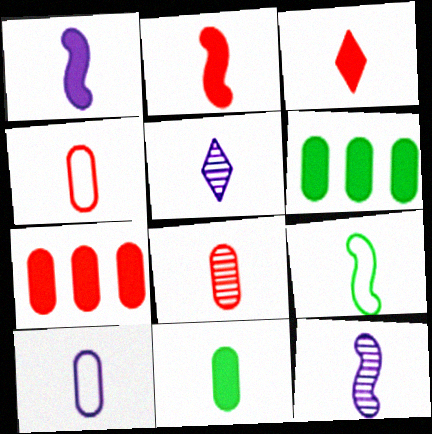[[1, 3, 11], 
[1, 5, 10], 
[2, 9, 12], 
[8, 10, 11]]